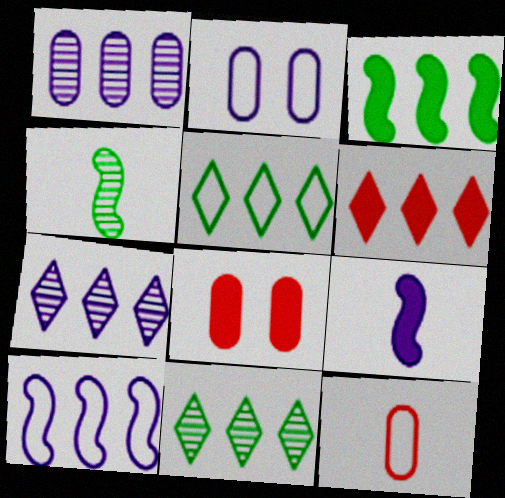[[2, 4, 6], 
[2, 7, 9], 
[5, 6, 7]]